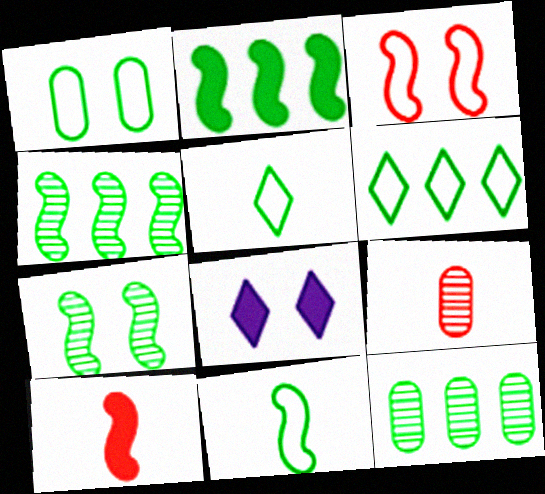[[1, 6, 11], 
[2, 6, 12], 
[2, 7, 11]]